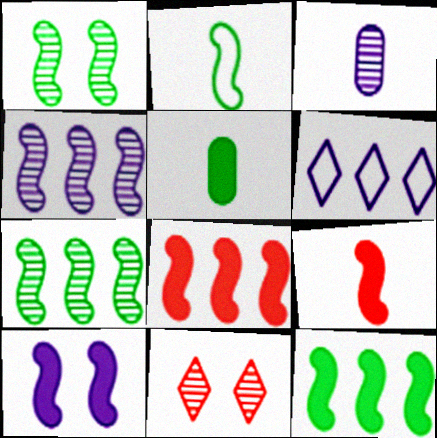[[1, 2, 12], 
[3, 6, 10], 
[3, 7, 11], 
[9, 10, 12]]